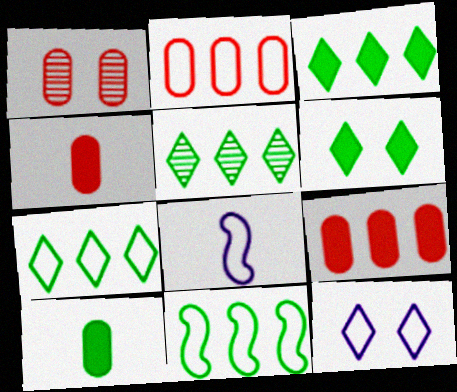[[1, 2, 4], 
[1, 3, 8], 
[3, 5, 7]]